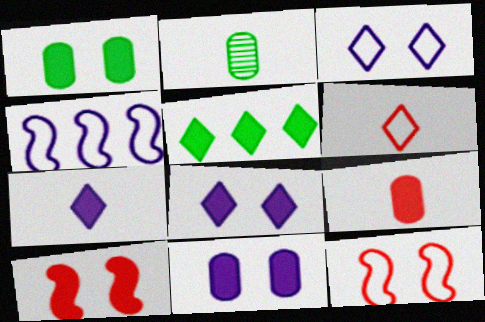[[1, 8, 10]]